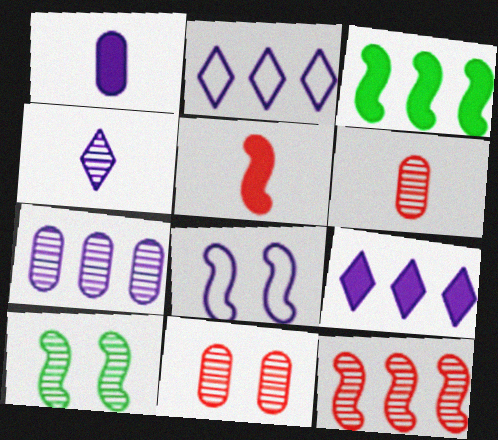[]